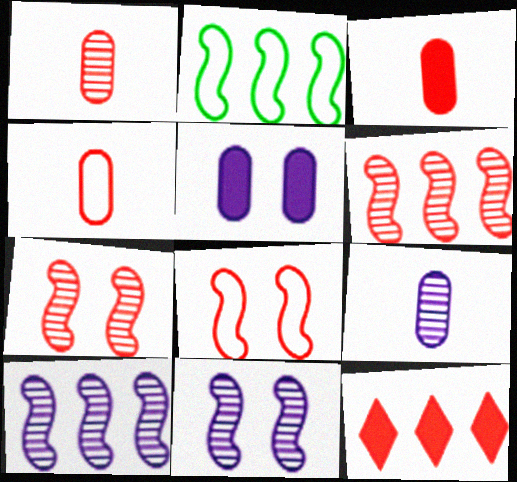[[1, 3, 4], 
[1, 8, 12], 
[4, 7, 12]]